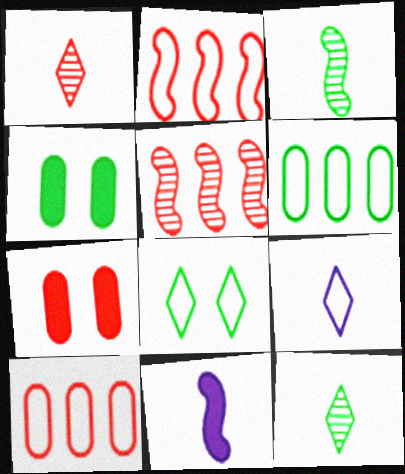[[1, 2, 7], 
[4, 5, 9]]